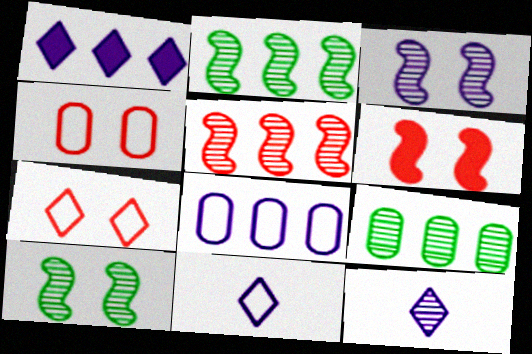[[6, 9, 11]]